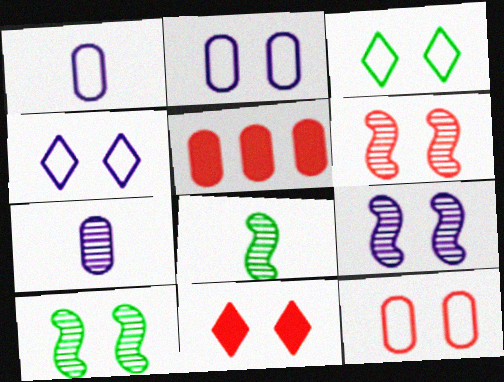[[2, 10, 11], 
[4, 5, 8], 
[6, 9, 10], 
[6, 11, 12]]